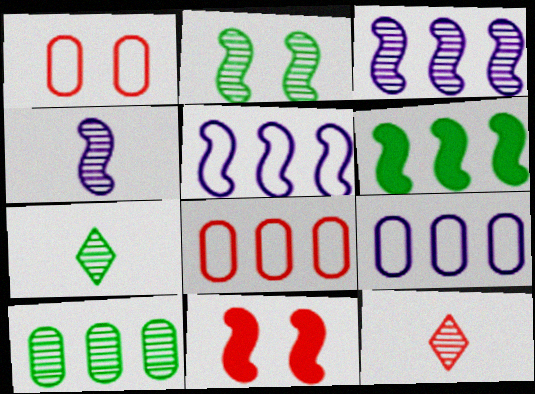[[2, 7, 10], 
[7, 9, 11], 
[8, 11, 12]]